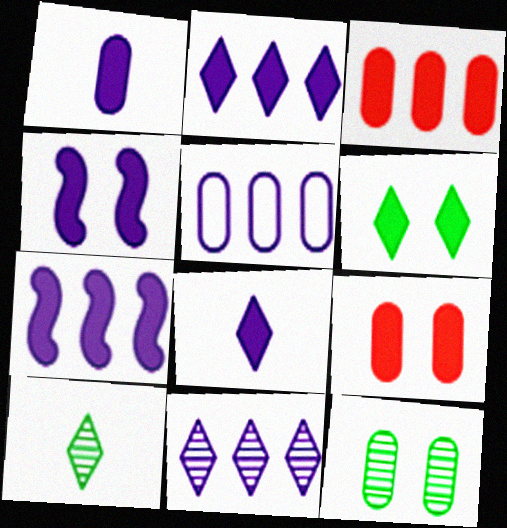[[1, 2, 4], 
[4, 6, 9], 
[5, 7, 11]]